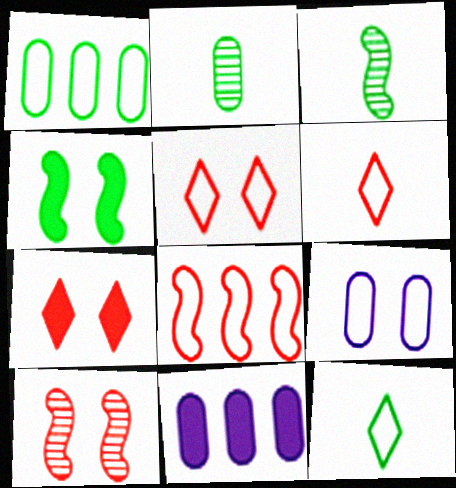[[3, 5, 11], 
[8, 9, 12], 
[10, 11, 12]]